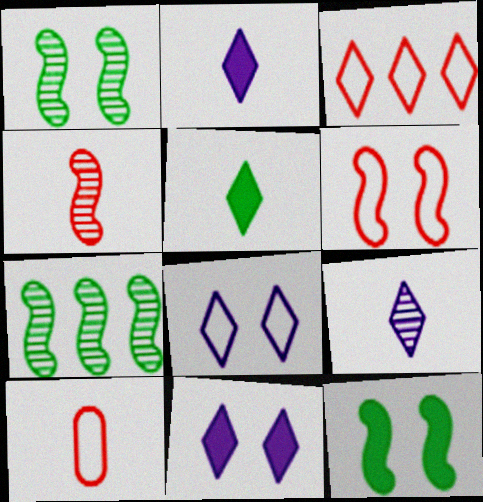[[3, 6, 10], 
[7, 10, 11]]